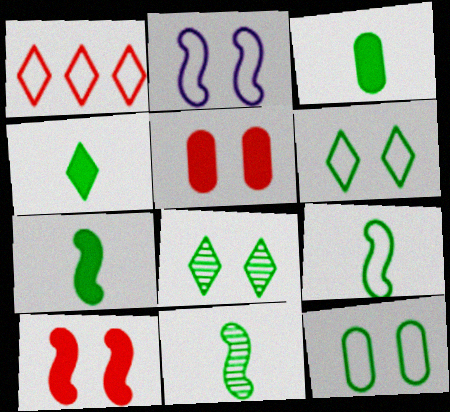[[2, 5, 8], 
[3, 4, 7], 
[7, 9, 11]]